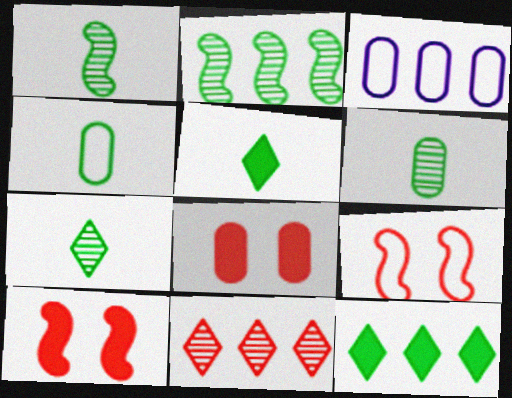[[1, 4, 5], 
[1, 6, 7], 
[3, 6, 8], 
[3, 7, 10]]